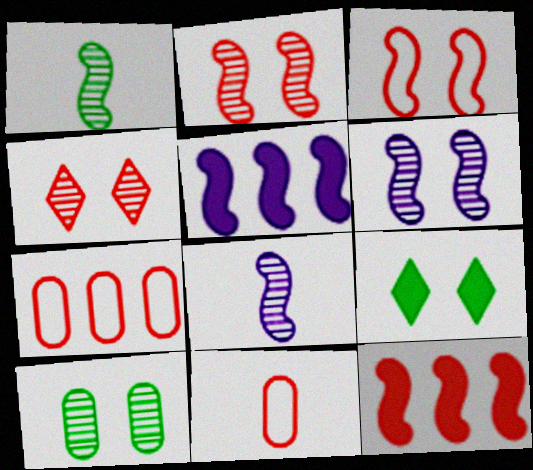[[1, 3, 5], 
[4, 6, 10], 
[4, 11, 12], 
[7, 8, 9]]